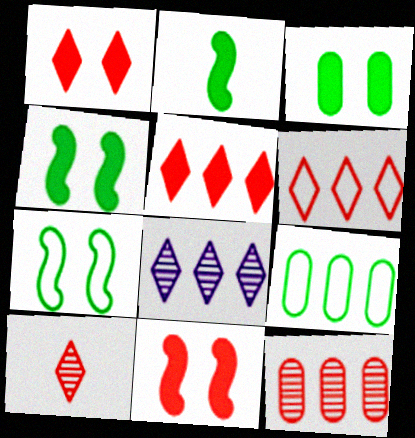[[1, 6, 10]]